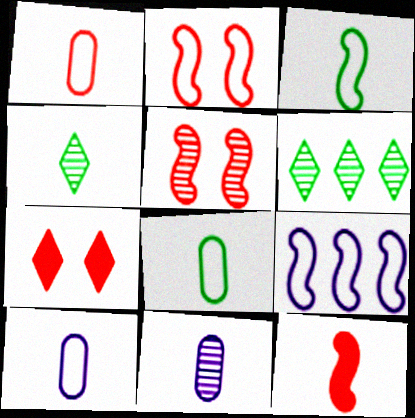[[1, 8, 10], 
[2, 3, 9], 
[4, 10, 12], 
[5, 6, 11]]